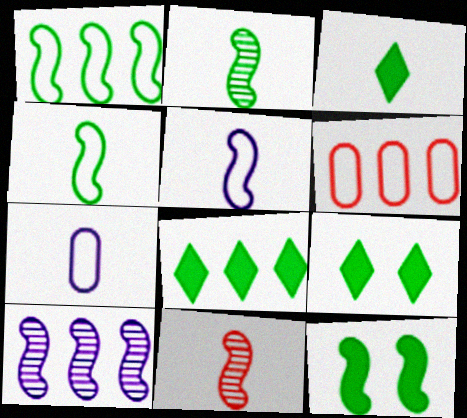[[1, 2, 12], 
[3, 7, 11], 
[3, 8, 9], 
[6, 8, 10]]